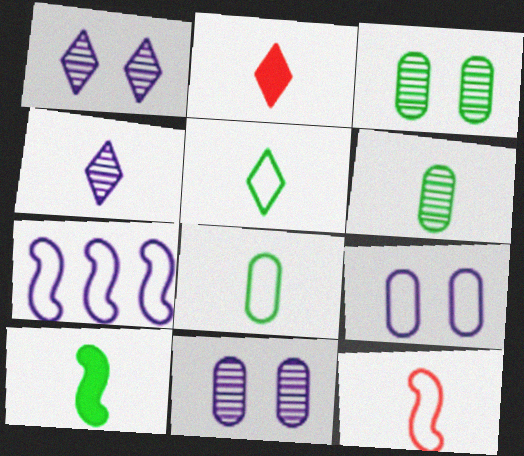[[2, 3, 7], 
[2, 4, 5], 
[5, 6, 10]]